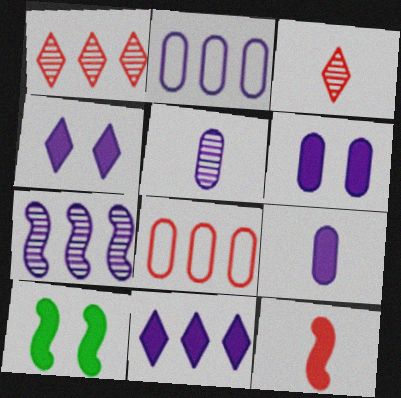[[2, 3, 10], 
[2, 5, 6], 
[2, 7, 11]]